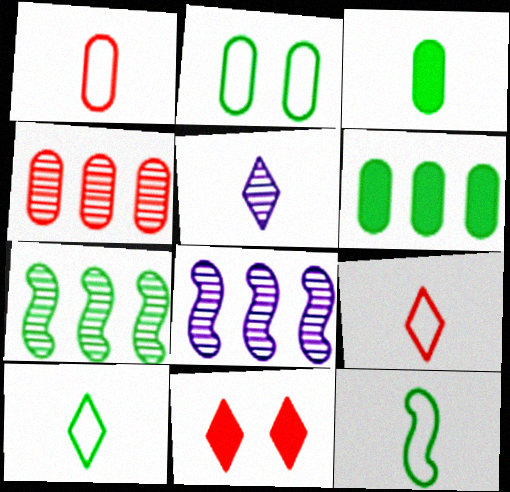[]